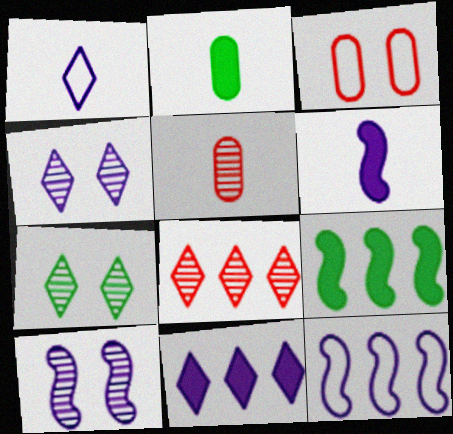[[1, 4, 11], 
[6, 10, 12]]